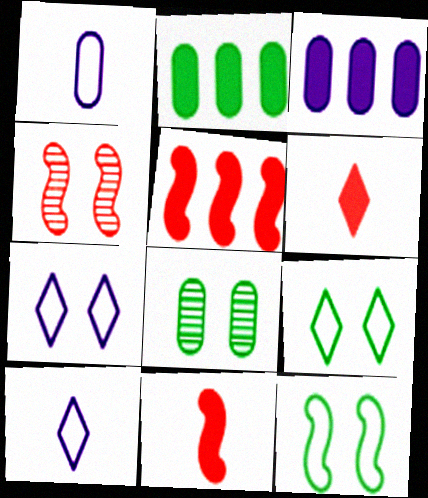[[2, 4, 10], 
[5, 8, 10]]